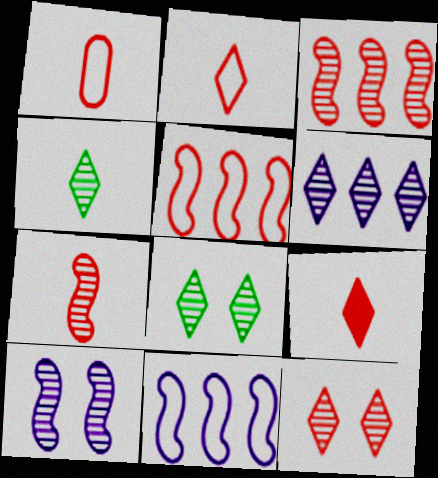[[1, 7, 9], 
[4, 6, 12]]